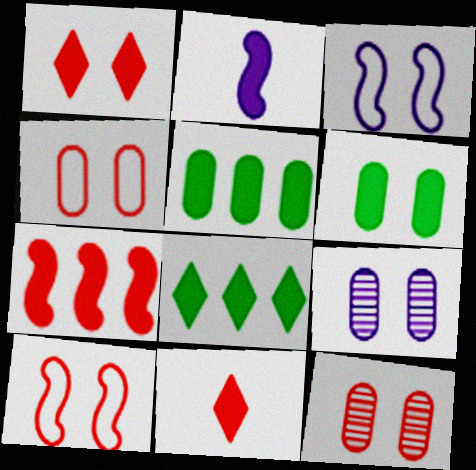[[1, 2, 5], 
[1, 10, 12], 
[4, 6, 9]]